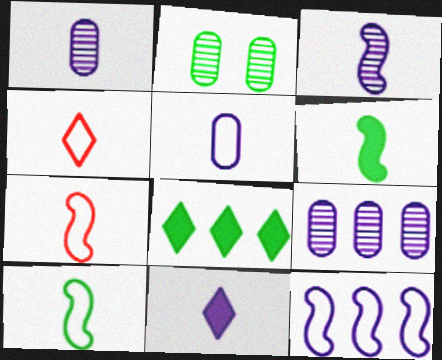[[1, 4, 6], 
[2, 8, 10], 
[3, 5, 11], 
[3, 6, 7], 
[4, 5, 10]]